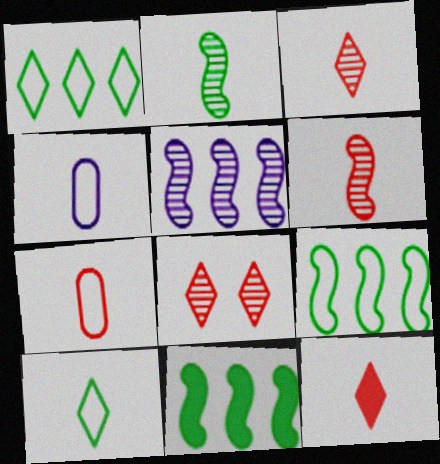[[2, 4, 12], 
[4, 8, 11], 
[6, 7, 12]]